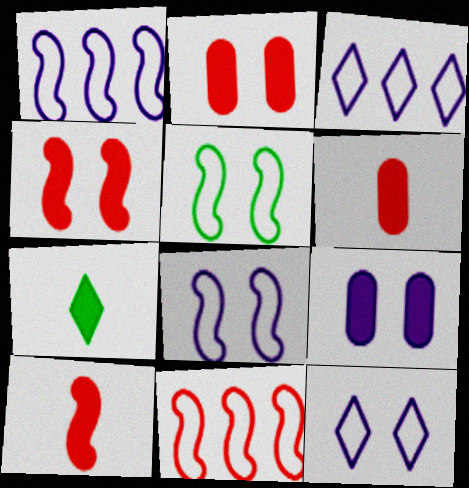[]